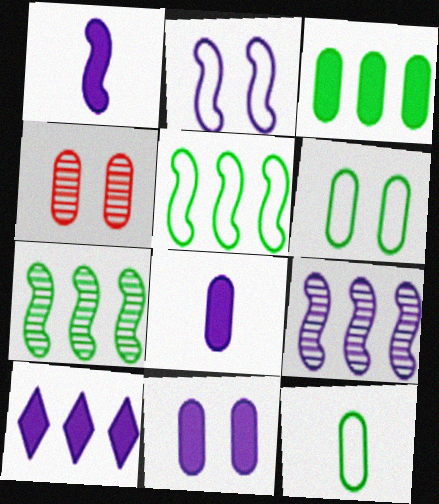[[1, 2, 9], 
[1, 10, 11], 
[4, 6, 11]]